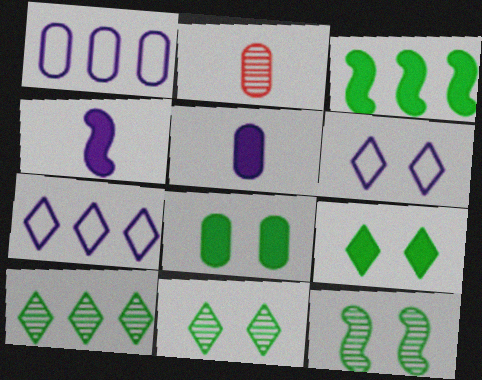[[1, 2, 8], 
[2, 3, 6]]